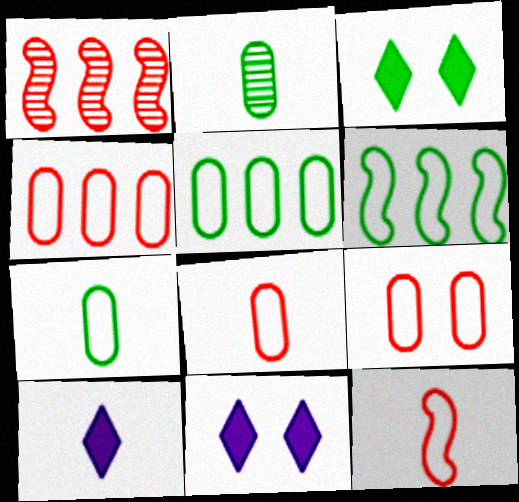[[1, 7, 11], 
[2, 3, 6], 
[2, 10, 12], 
[4, 8, 9]]